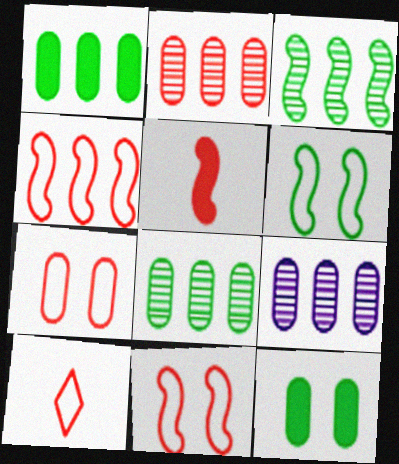[[2, 8, 9], 
[4, 7, 10]]